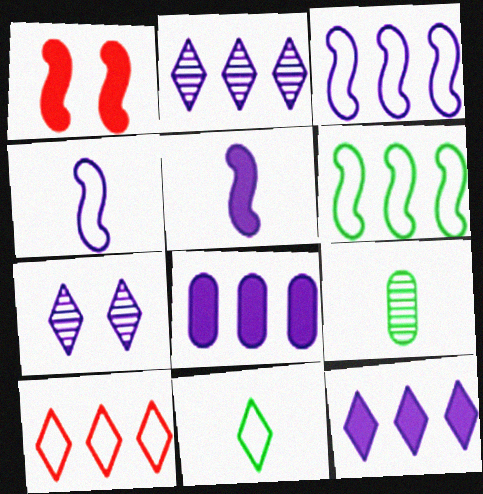[[2, 3, 8], 
[4, 7, 8]]